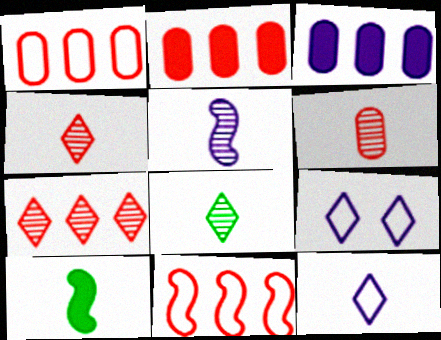[[2, 7, 11], 
[3, 5, 9], 
[5, 6, 8], 
[6, 10, 12]]